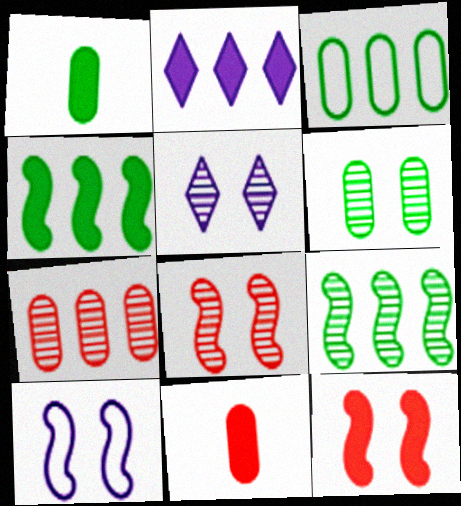[[1, 2, 12], 
[1, 3, 6], 
[5, 6, 8]]